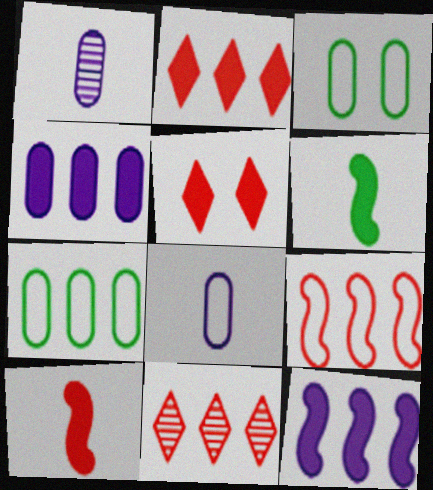[[4, 5, 6], 
[7, 11, 12]]